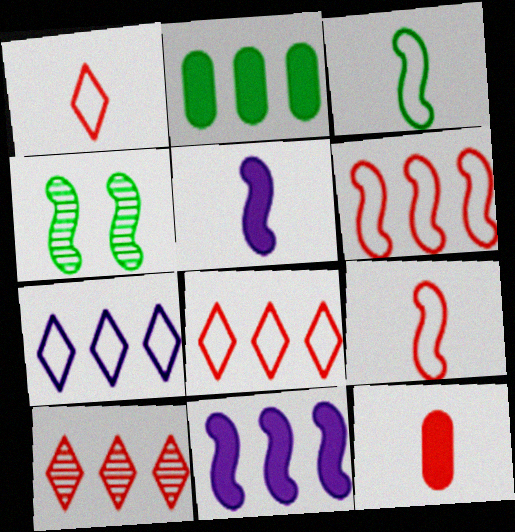[[4, 5, 6], 
[4, 7, 12], 
[4, 9, 11]]